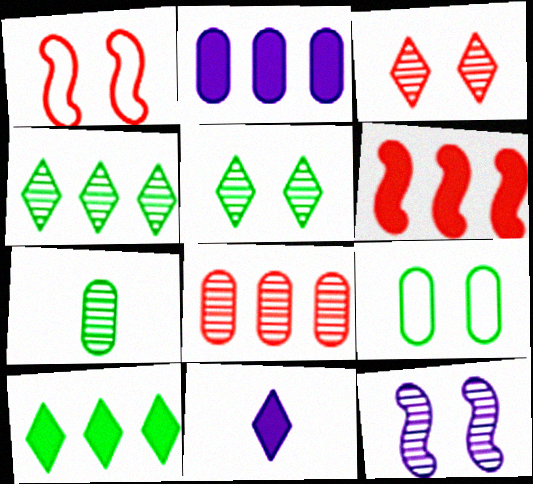[[2, 6, 10]]